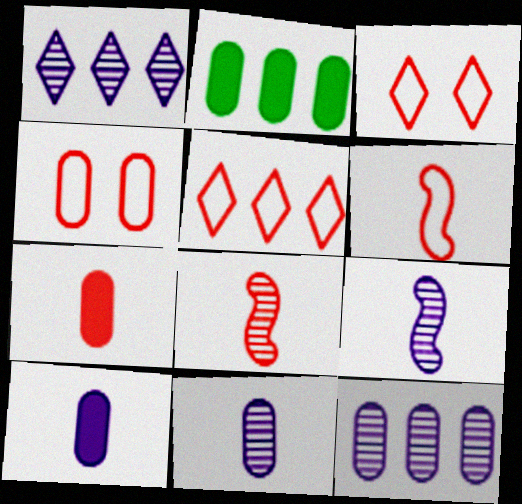[[2, 3, 9], 
[2, 4, 11], 
[4, 5, 6]]